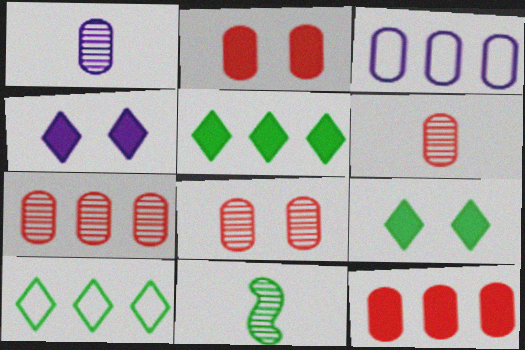[[6, 7, 8]]